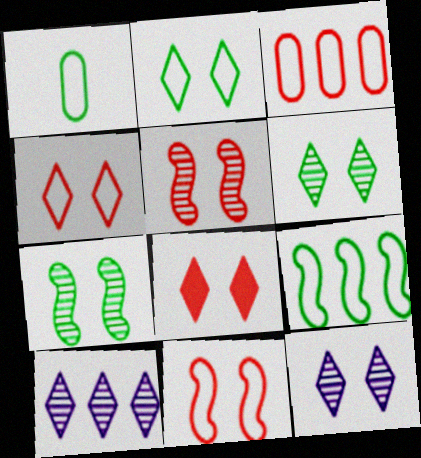[[1, 2, 9], 
[2, 8, 12]]